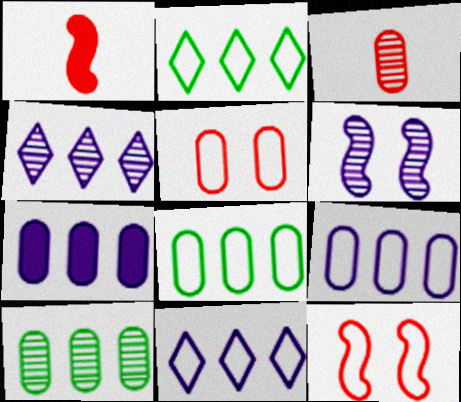[]